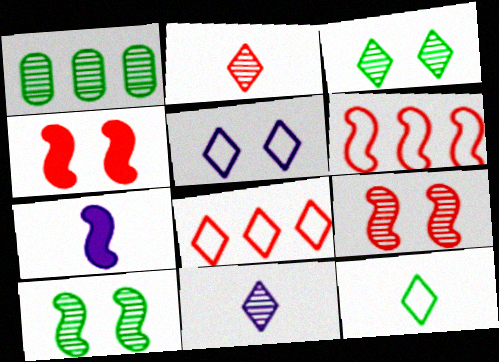[[1, 9, 11], 
[5, 8, 12], 
[6, 7, 10]]